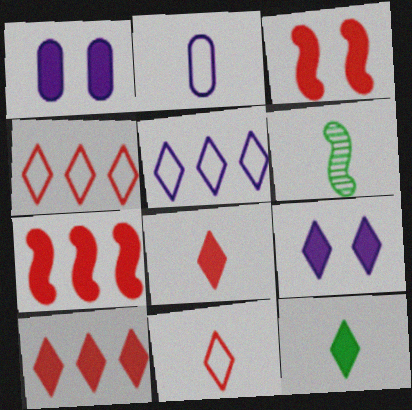[[1, 4, 6], 
[1, 7, 12], 
[2, 6, 8], 
[9, 10, 12]]